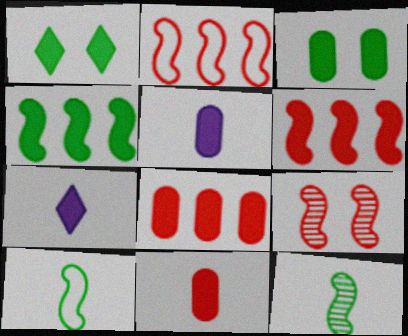[[1, 5, 6], 
[3, 5, 8], 
[3, 6, 7]]